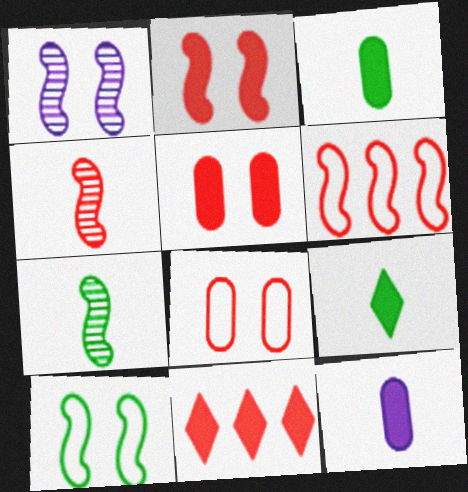[[1, 2, 10], 
[2, 4, 6], 
[4, 8, 11]]